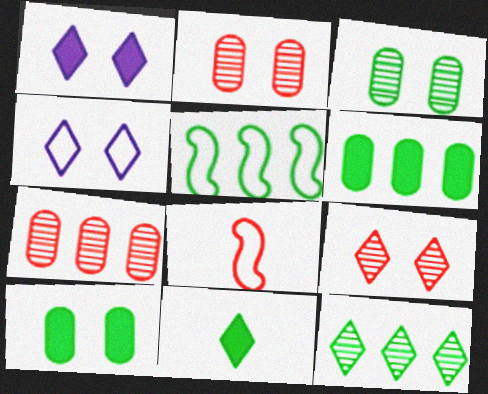[[3, 5, 11], 
[5, 6, 12]]